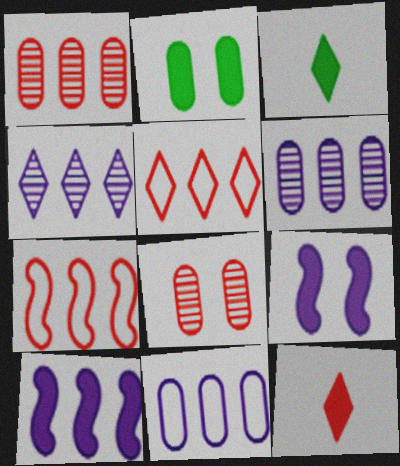[[2, 10, 12], 
[4, 10, 11], 
[7, 8, 12]]